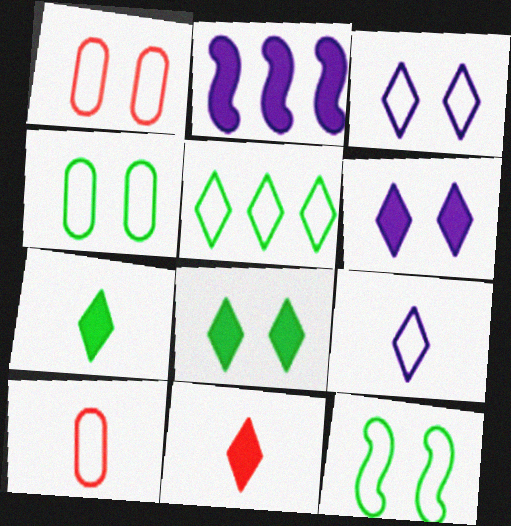[[1, 3, 12]]